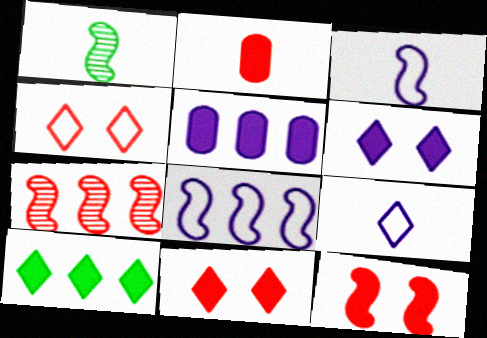[[1, 2, 9], 
[1, 4, 5], 
[1, 8, 12], 
[2, 4, 7]]